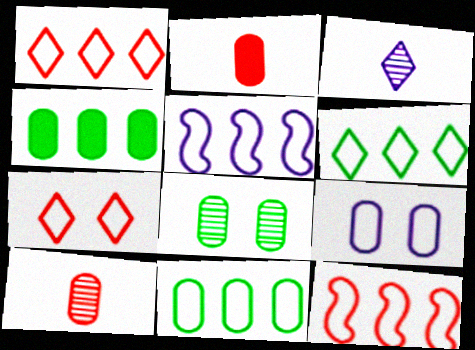[[1, 5, 11], 
[4, 9, 10]]